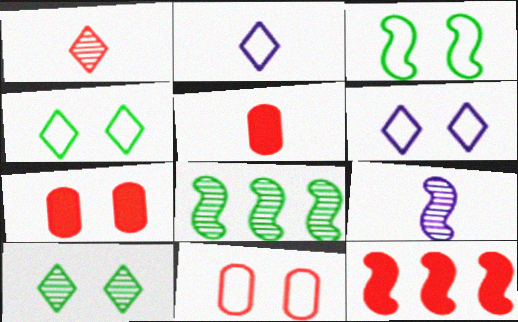[[1, 11, 12], 
[2, 7, 8], 
[3, 6, 11], 
[3, 9, 12], 
[5, 6, 8]]